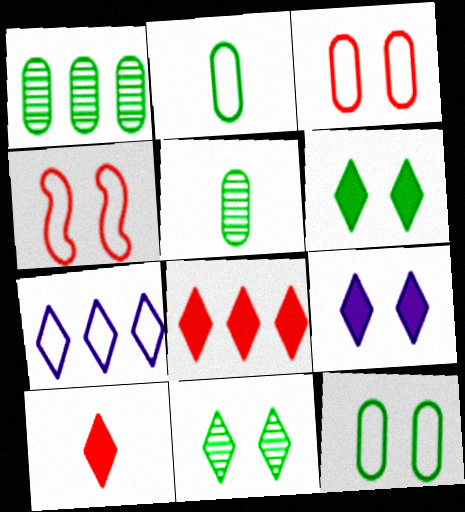[[2, 4, 7], 
[7, 10, 11]]